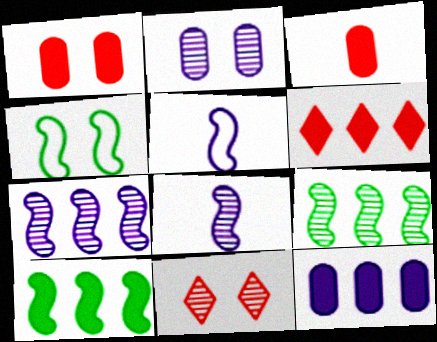[[6, 10, 12]]